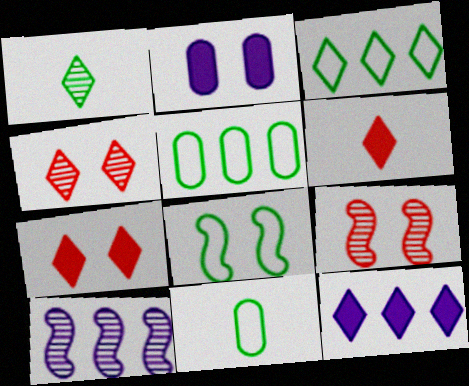[[2, 4, 8], 
[3, 8, 11], 
[7, 10, 11], 
[9, 11, 12]]